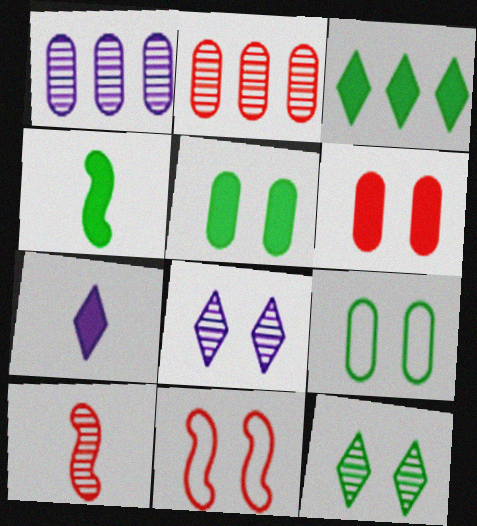[[1, 10, 12], 
[3, 4, 5], 
[5, 8, 11]]